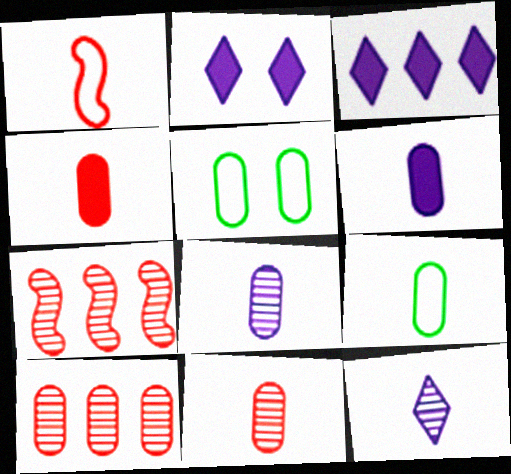[[2, 7, 9], 
[4, 8, 9], 
[5, 6, 10], 
[6, 9, 11]]